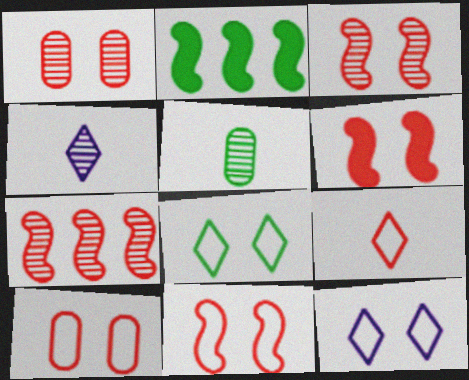[[2, 4, 10], 
[2, 5, 8], 
[3, 6, 11]]